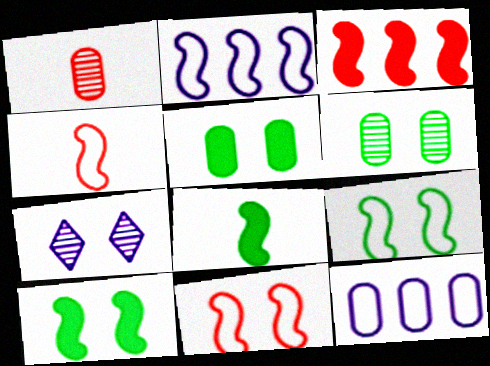[[1, 5, 12], 
[2, 4, 9], 
[5, 7, 11]]